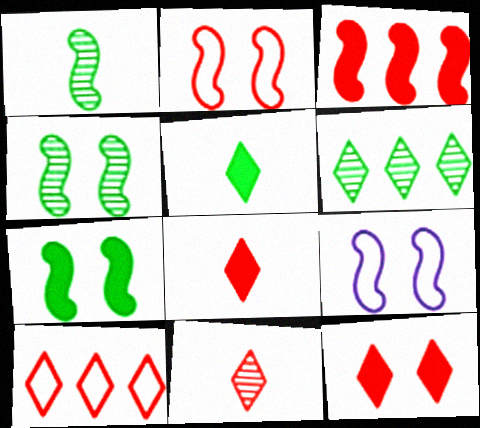[[1, 3, 9], 
[10, 11, 12]]